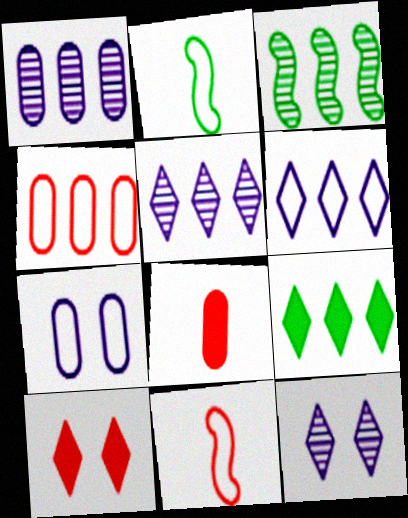[[1, 2, 10]]